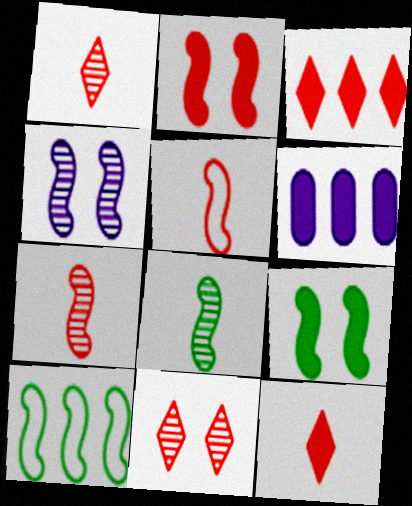[[6, 9, 12], 
[8, 9, 10]]